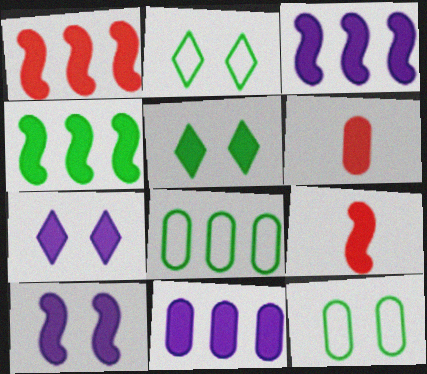[[1, 3, 4], 
[3, 5, 6], 
[4, 6, 7], 
[4, 9, 10], 
[5, 9, 11]]